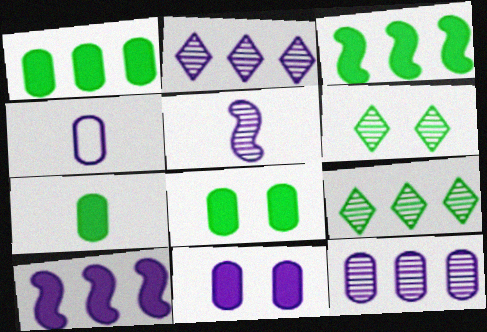[[1, 7, 8], 
[4, 11, 12]]